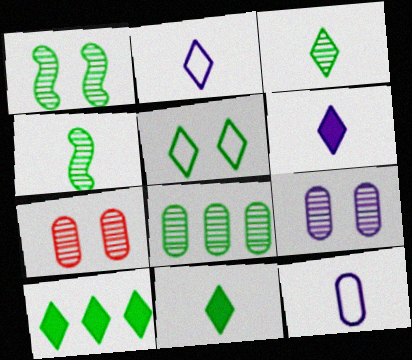[[1, 3, 8], 
[3, 5, 10]]